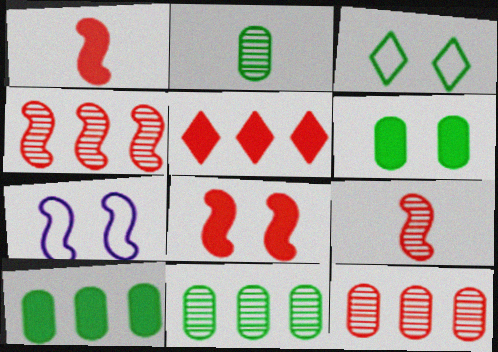[[2, 5, 7]]